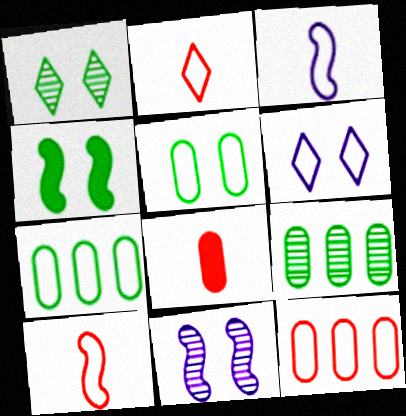[[1, 4, 5], 
[6, 7, 10]]